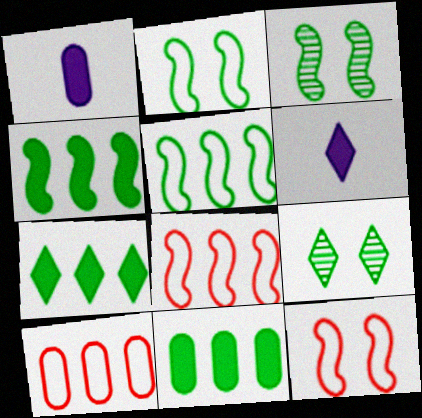[[1, 8, 9], 
[3, 6, 10], 
[4, 7, 11]]